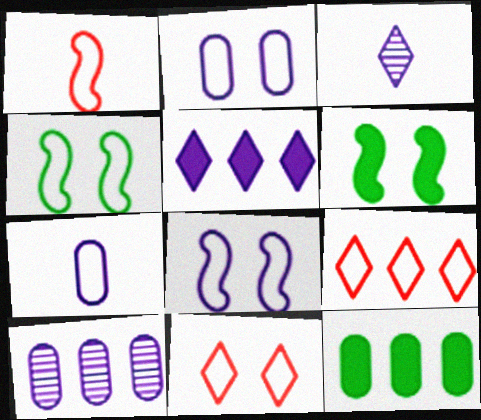[[2, 4, 11], 
[4, 7, 9]]